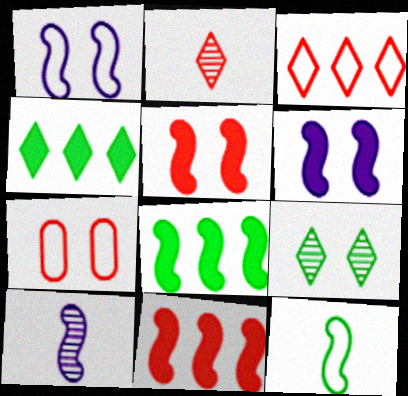[[2, 7, 11], 
[4, 7, 10], 
[6, 7, 9]]